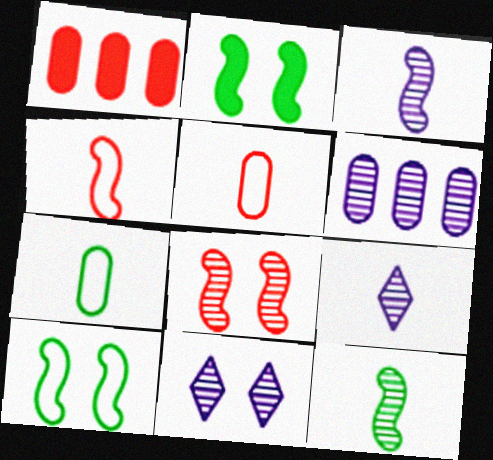[[1, 9, 10], 
[3, 6, 11]]